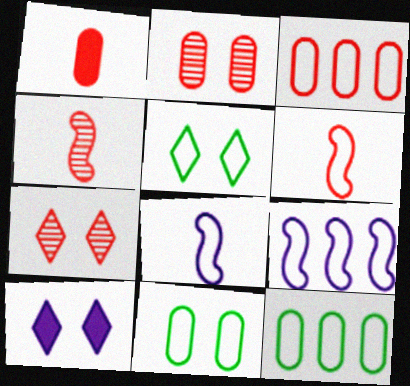[[1, 2, 3], 
[3, 5, 8], 
[4, 10, 12], 
[5, 7, 10]]